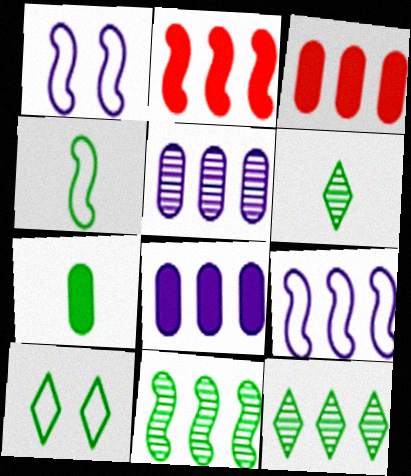[[1, 3, 6], 
[2, 9, 11], 
[3, 9, 12], 
[4, 6, 7], 
[7, 10, 11]]